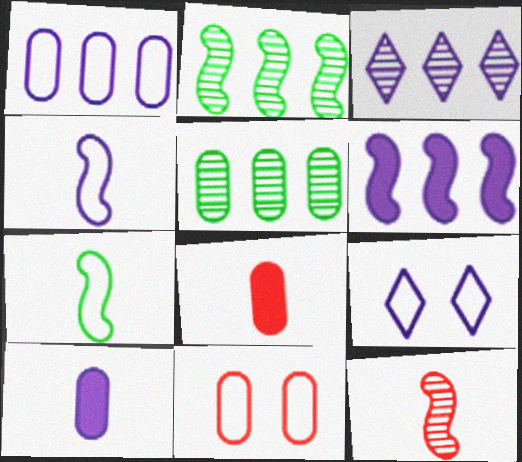[[1, 3, 6], 
[1, 4, 9], 
[2, 8, 9], 
[5, 10, 11]]